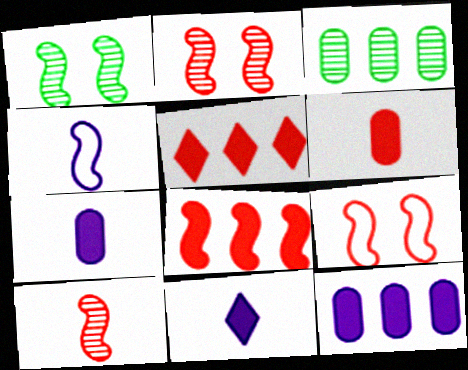[[1, 4, 8], 
[3, 9, 11], 
[8, 9, 10]]